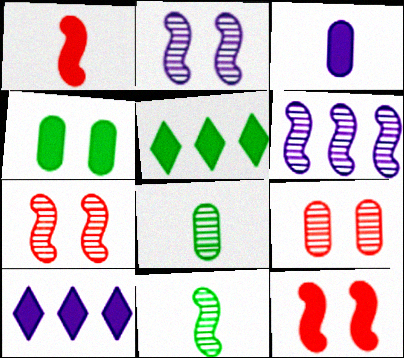[[1, 4, 10], 
[3, 5, 12], 
[6, 7, 11]]